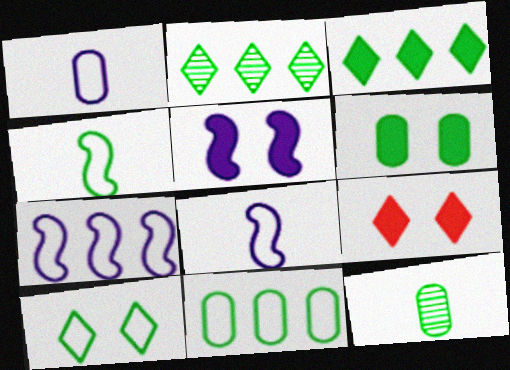[[2, 4, 6], 
[4, 10, 11], 
[5, 6, 9], 
[6, 11, 12], 
[7, 9, 12]]